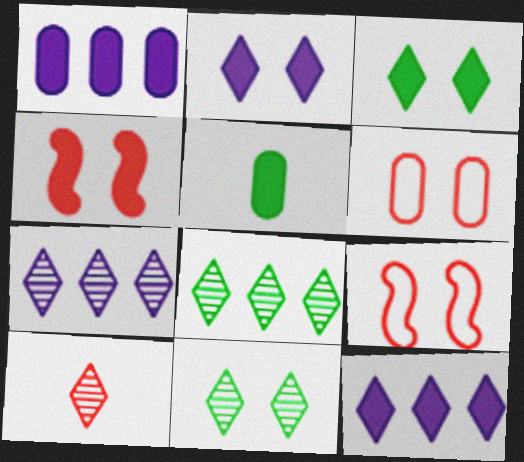[[4, 5, 12], 
[5, 7, 9], 
[7, 10, 11]]